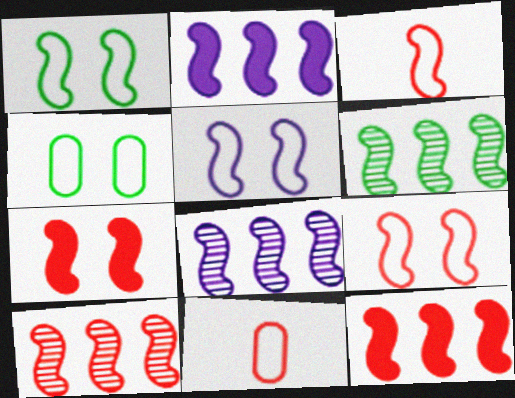[[1, 5, 9], 
[3, 7, 10], 
[6, 8, 10]]